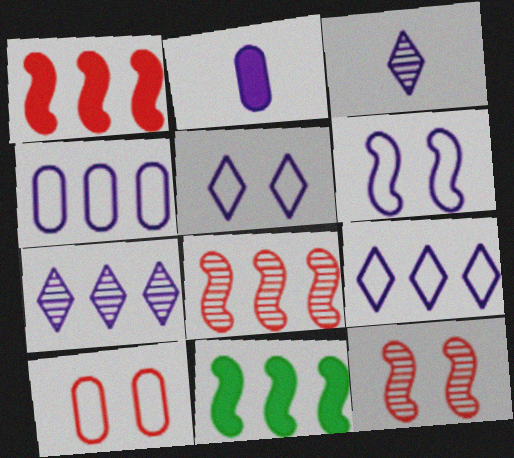[[2, 6, 7], 
[3, 10, 11]]